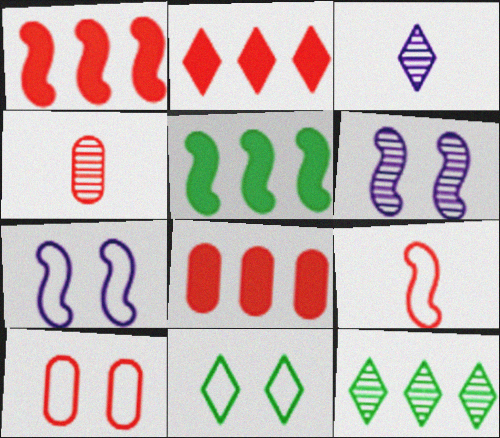[[1, 2, 8], 
[2, 3, 11], 
[3, 5, 10], 
[4, 6, 12], 
[4, 8, 10], 
[5, 6, 9], 
[7, 10, 11]]